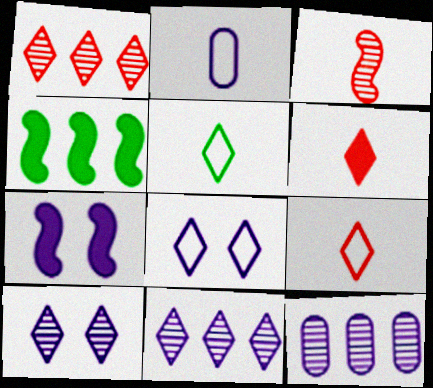[[2, 7, 11]]